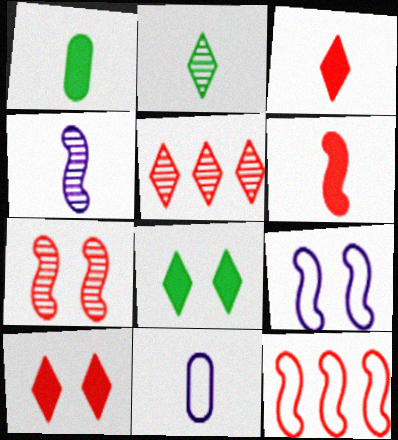[[1, 5, 9], 
[2, 6, 11], 
[6, 7, 12]]